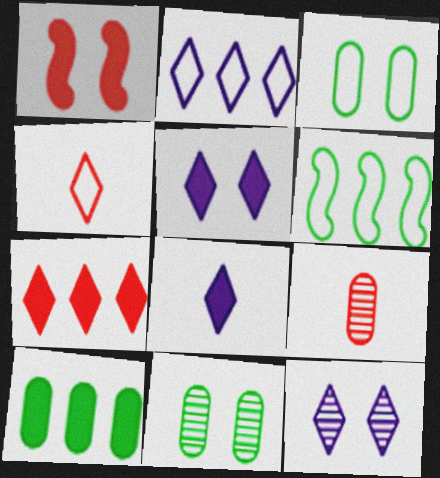[[1, 3, 12], 
[1, 8, 10], 
[2, 8, 12], 
[5, 6, 9]]